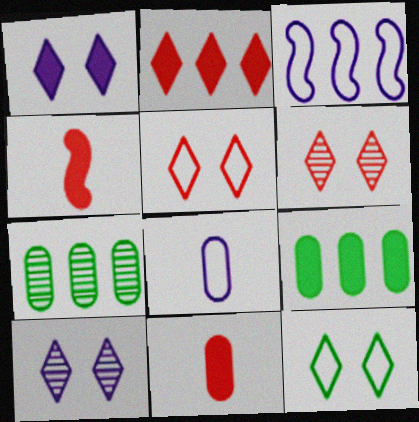[[1, 4, 9], 
[1, 6, 12], 
[2, 3, 7]]